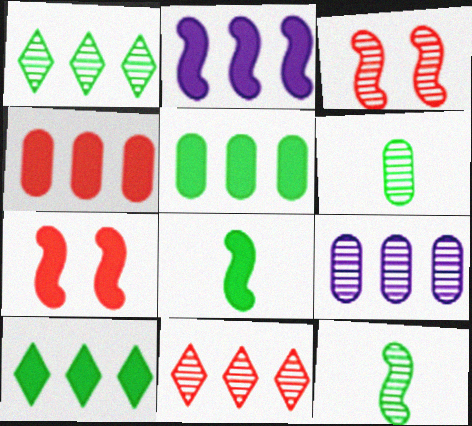[[2, 4, 10], 
[2, 7, 8]]